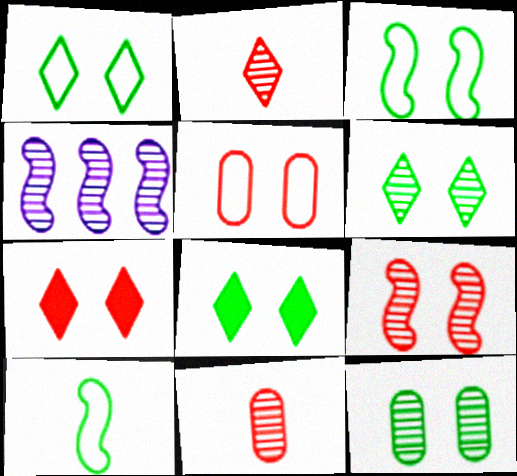[[1, 6, 8], 
[2, 4, 12], 
[3, 8, 12], 
[4, 6, 11], 
[5, 7, 9]]